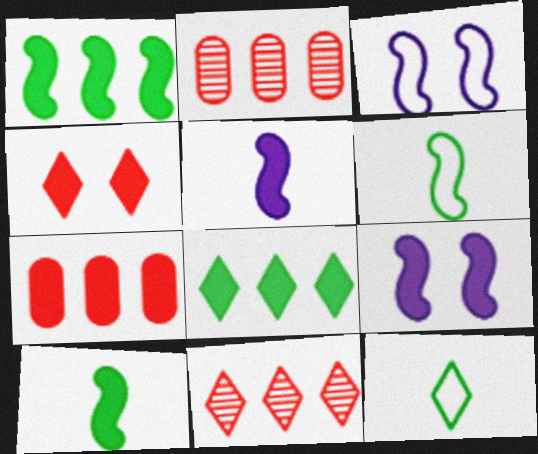[[2, 9, 12]]